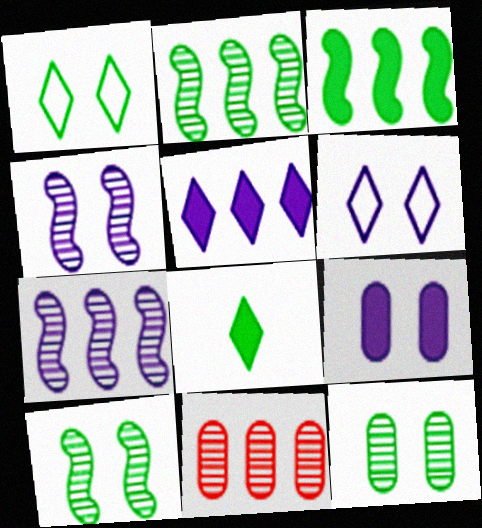[[4, 6, 9]]